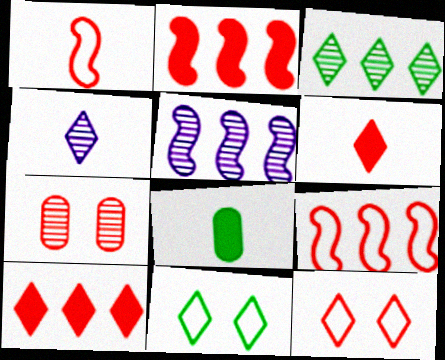[[1, 4, 8], 
[1, 7, 10], 
[4, 10, 11], 
[5, 8, 12], 
[6, 7, 9]]